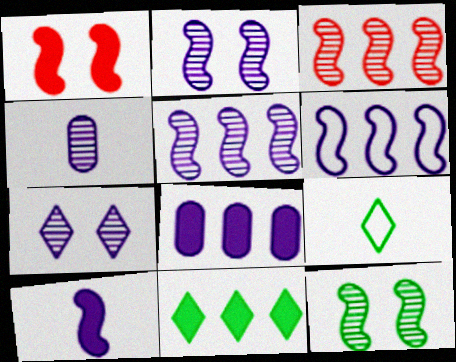[[2, 6, 10], 
[4, 5, 7]]